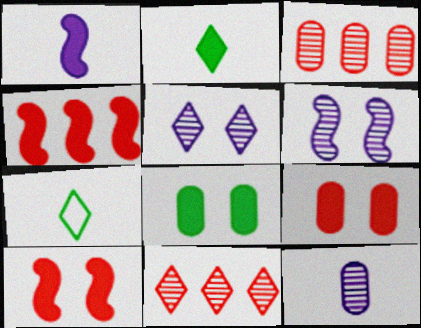[]